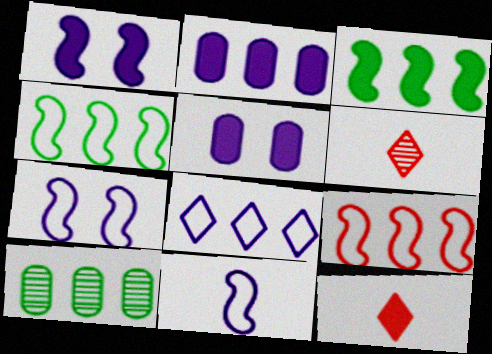[[3, 5, 12], 
[4, 5, 6], 
[7, 10, 12]]